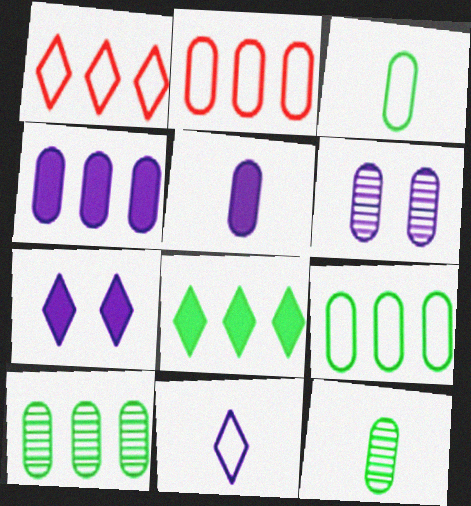[[2, 4, 10]]